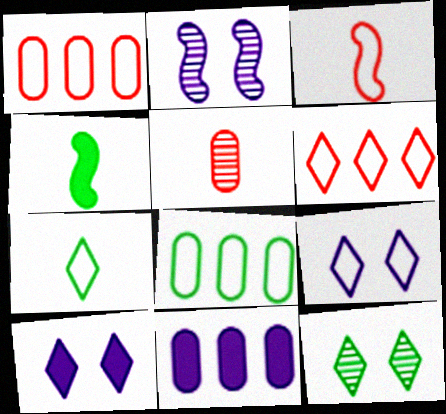[[3, 8, 9], 
[3, 11, 12], 
[4, 8, 12], 
[6, 7, 9]]